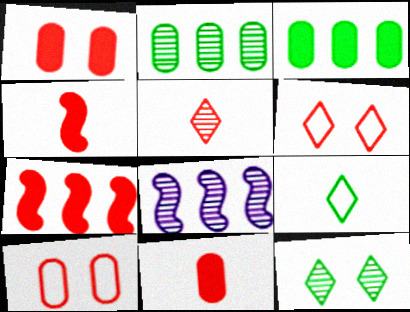[[1, 8, 9], 
[5, 7, 10]]